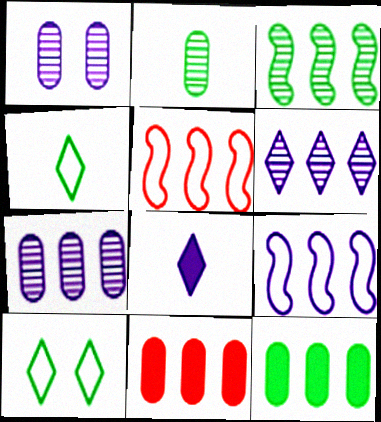[[1, 8, 9], 
[5, 6, 12]]